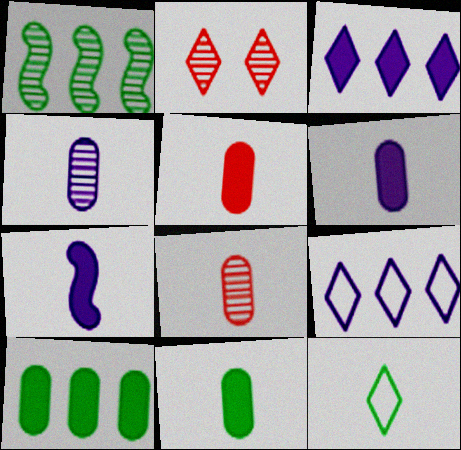[[1, 2, 4], 
[2, 3, 12], 
[5, 6, 11], 
[7, 8, 12]]